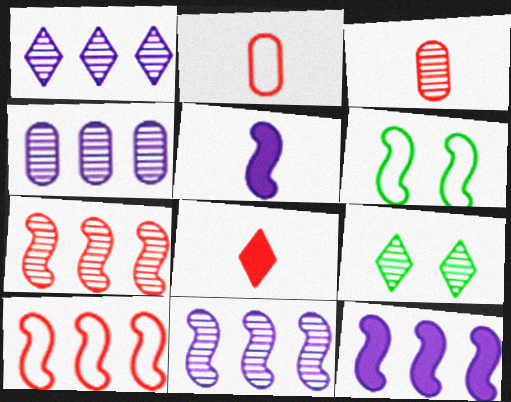[[1, 4, 11], 
[2, 9, 12], 
[3, 9, 11], 
[4, 6, 8], 
[5, 6, 7]]